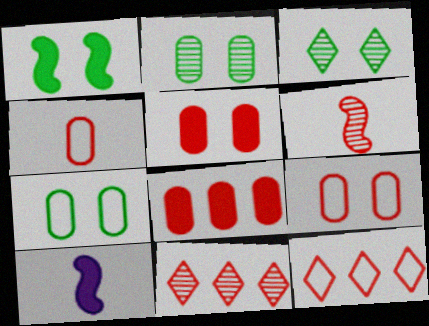[[1, 3, 7], 
[2, 10, 12], 
[5, 6, 12], 
[7, 10, 11]]